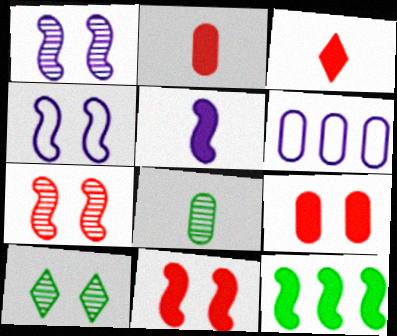[[4, 9, 10], 
[5, 11, 12], 
[6, 8, 9]]